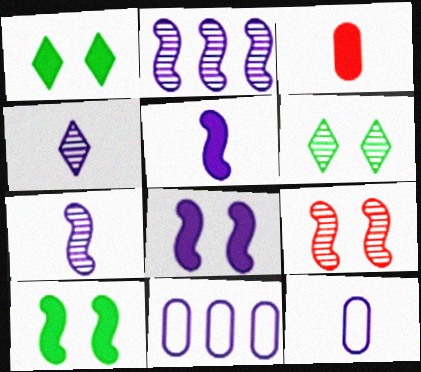[[4, 5, 12], 
[4, 8, 11]]